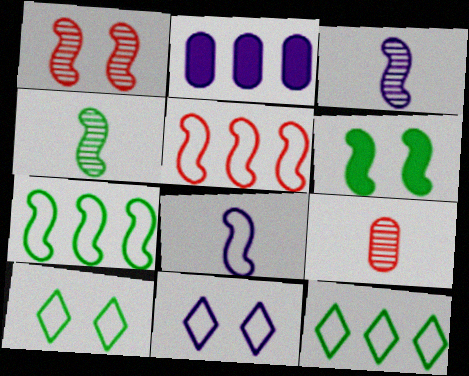[[2, 3, 11], 
[3, 5, 6], 
[4, 6, 7]]